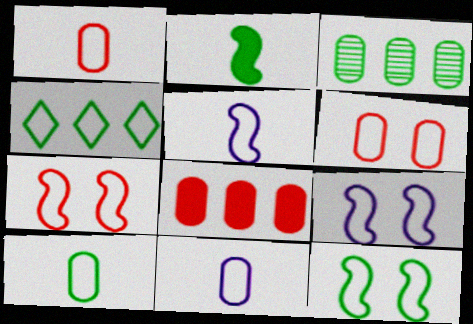[[1, 4, 9], 
[1, 10, 11], 
[4, 5, 6], 
[4, 7, 11], 
[4, 10, 12], 
[7, 9, 12]]